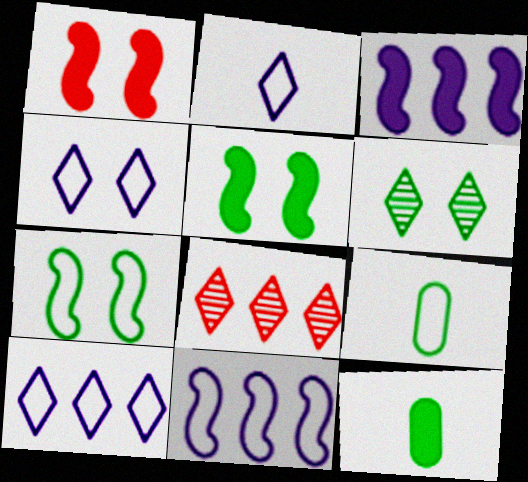[[2, 4, 10]]